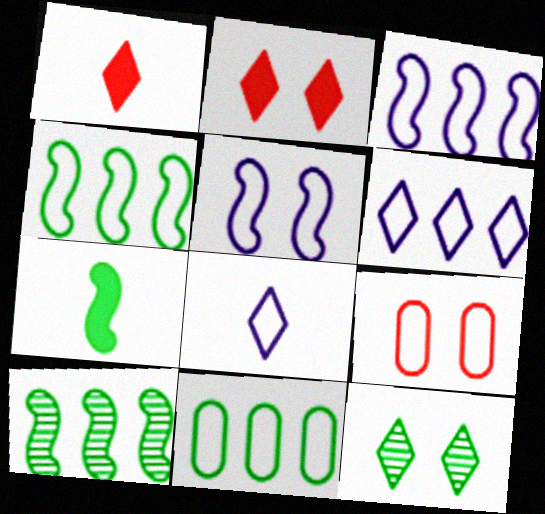[[1, 6, 12], 
[4, 8, 9], 
[7, 11, 12]]